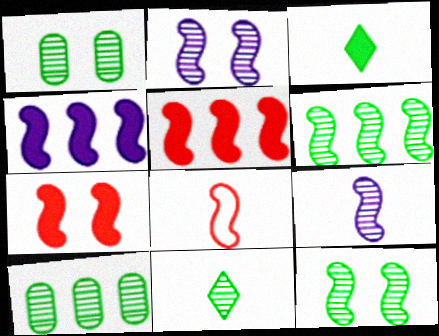[[1, 6, 11], 
[4, 8, 12], 
[10, 11, 12]]